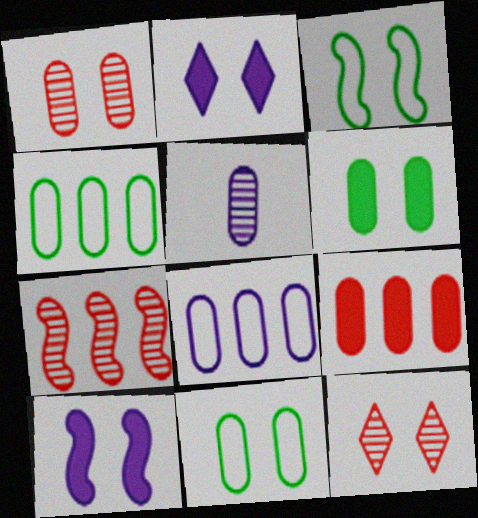[[1, 2, 3], 
[5, 9, 11], 
[10, 11, 12]]